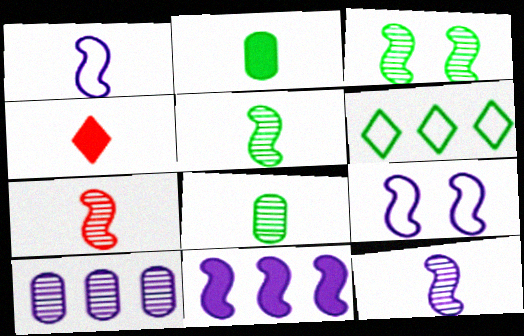[[1, 4, 8], 
[2, 3, 6], 
[5, 7, 12], 
[9, 11, 12]]